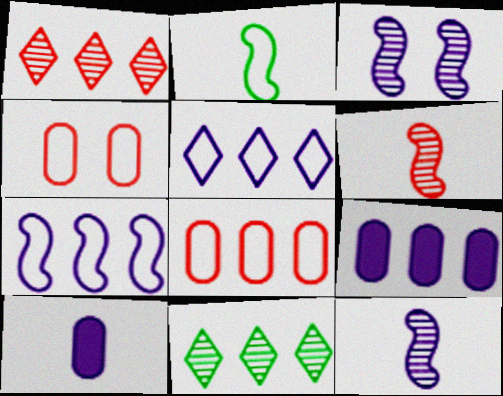[[2, 4, 5], 
[3, 5, 10]]